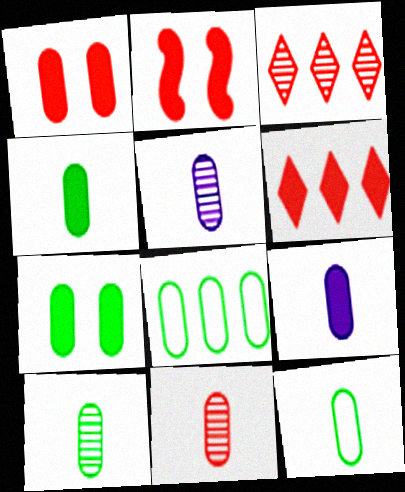[[1, 5, 8], 
[4, 10, 12], 
[5, 10, 11], 
[7, 8, 10], 
[9, 11, 12]]